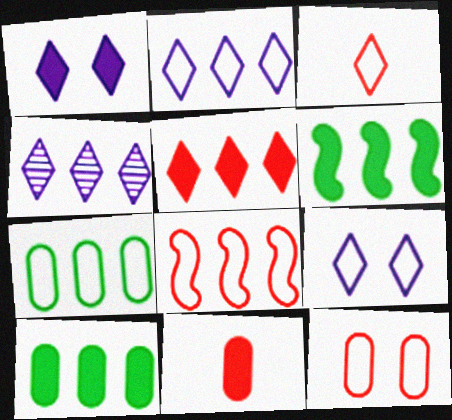[[1, 6, 11], 
[2, 7, 8], 
[3, 8, 12], 
[4, 8, 10]]